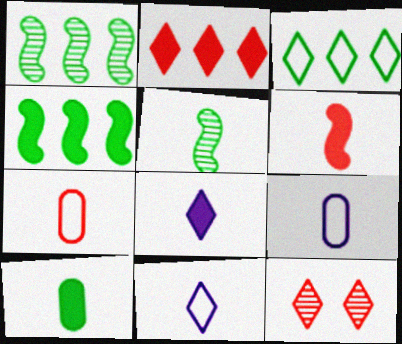[[3, 8, 12], 
[4, 9, 12], 
[5, 7, 8], 
[6, 8, 10]]